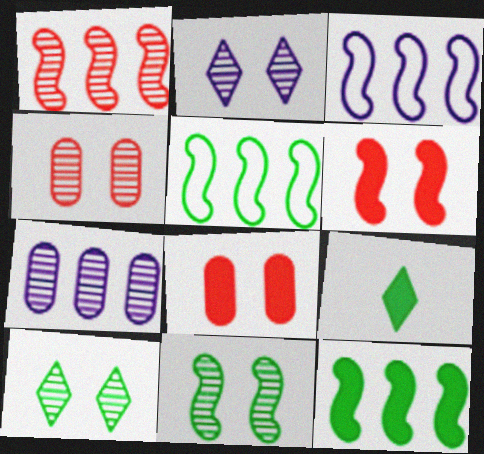[[1, 3, 12], 
[2, 4, 11], 
[3, 4, 9]]